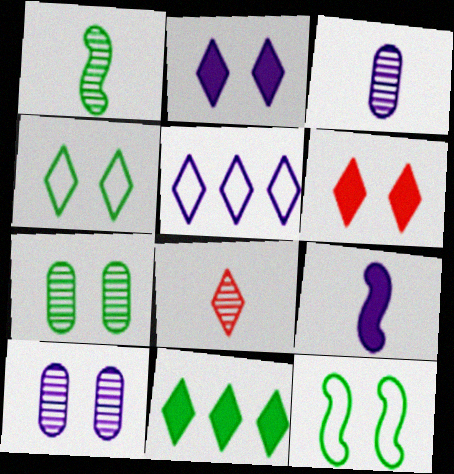[[1, 3, 8], 
[5, 9, 10], 
[6, 10, 12]]